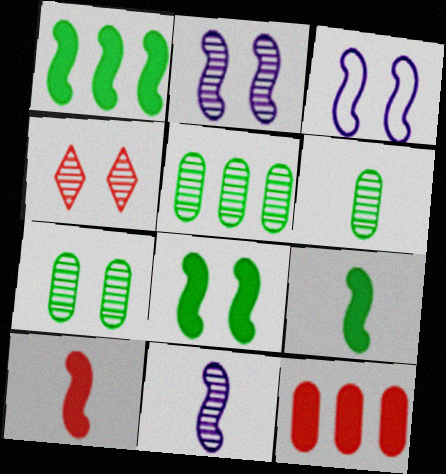[[1, 8, 9], 
[2, 4, 7], 
[4, 5, 11], 
[5, 6, 7]]